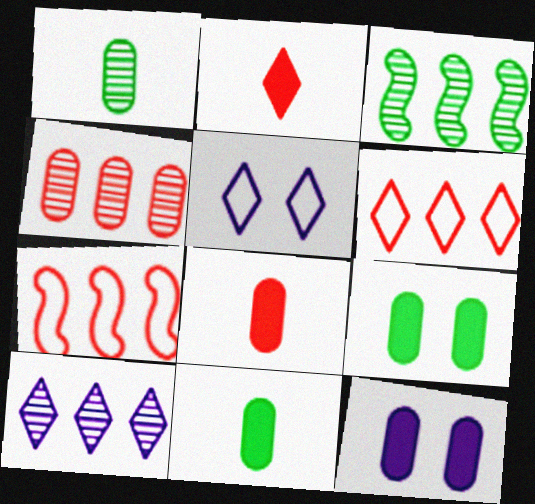[[3, 4, 10], 
[3, 5, 8]]